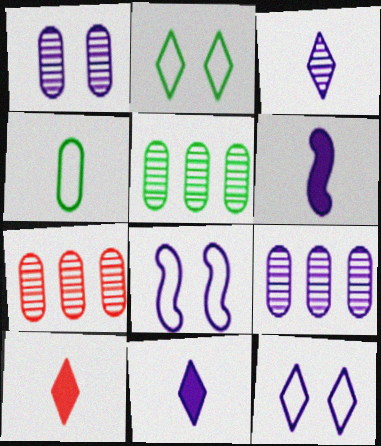[[2, 6, 7], 
[5, 7, 9], 
[5, 8, 10], 
[6, 9, 12], 
[8, 9, 11]]